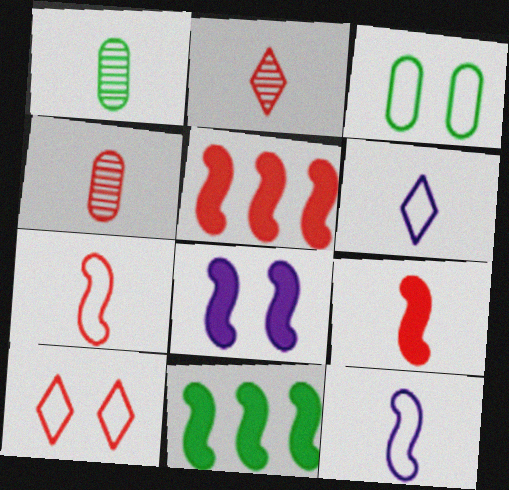[[1, 6, 9], 
[4, 5, 10], 
[8, 9, 11]]